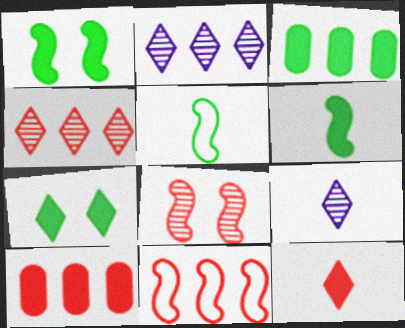[[2, 3, 11], 
[3, 6, 7], 
[4, 10, 11]]